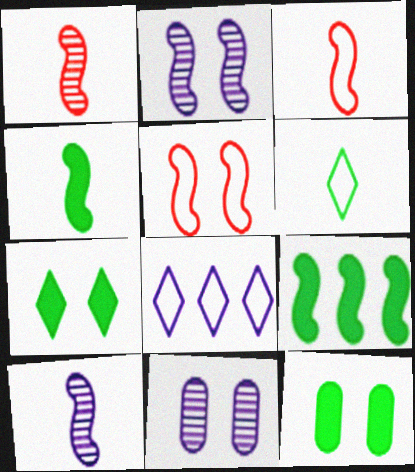[[1, 8, 12], 
[2, 3, 9], 
[3, 4, 10], 
[5, 7, 11], 
[5, 9, 10]]